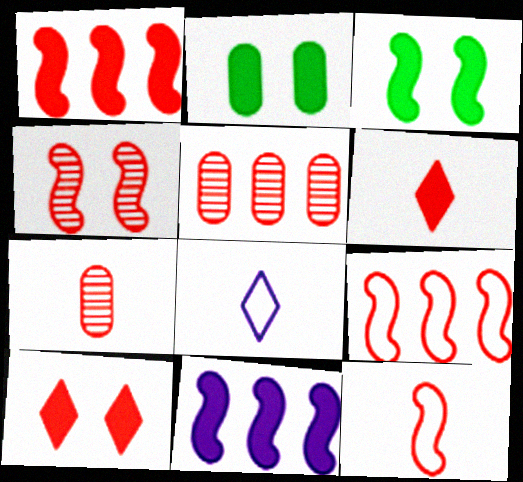[[1, 4, 12], 
[2, 6, 11], 
[3, 5, 8], 
[5, 10, 12], 
[6, 7, 12], 
[7, 9, 10]]